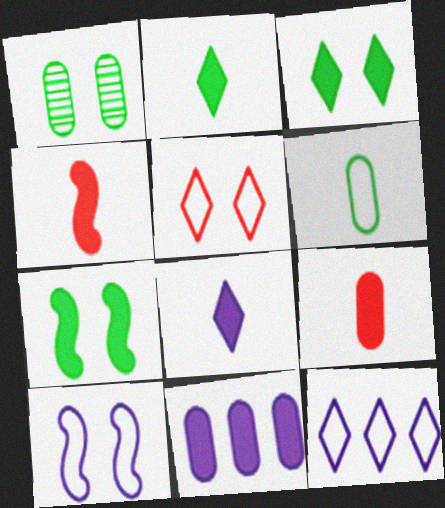[[1, 4, 12], 
[3, 4, 11]]